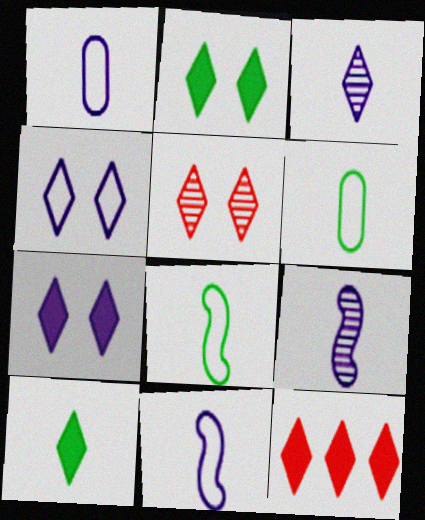[[2, 4, 5], 
[7, 10, 12]]